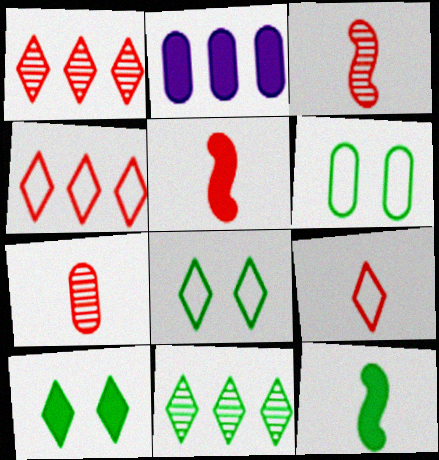[[2, 3, 8], 
[2, 5, 10], 
[2, 6, 7], 
[5, 7, 9], 
[6, 11, 12]]